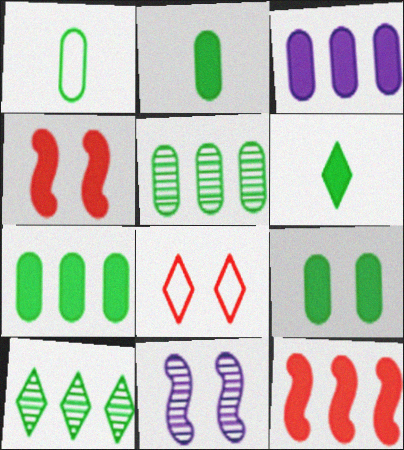[[1, 5, 9], 
[2, 7, 9], 
[3, 4, 6], 
[8, 9, 11]]